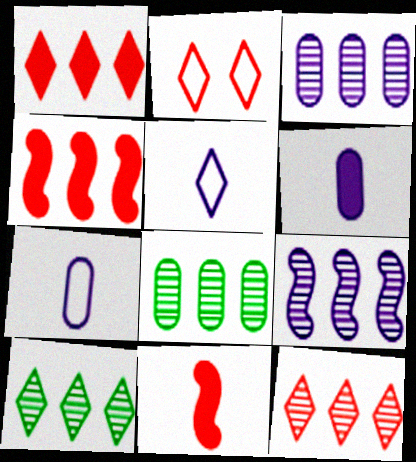[[8, 9, 12]]